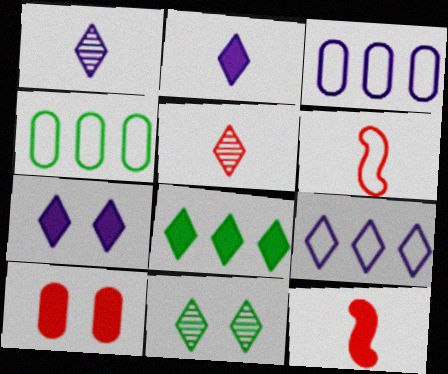[[1, 7, 9], 
[3, 11, 12]]